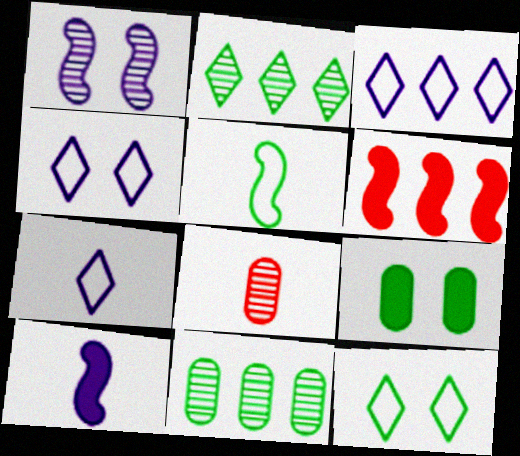[[1, 2, 8], 
[1, 5, 6], 
[2, 5, 9], 
[3, 4, 7], 
[3, 6, 11]]